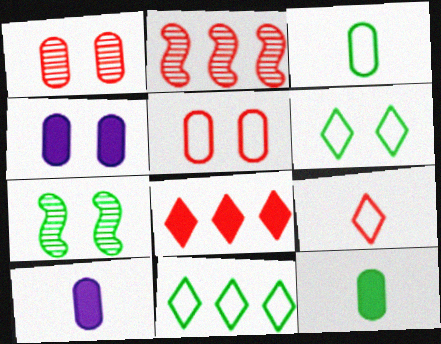[[2, 6, 10], 
[7, 11, 12]]